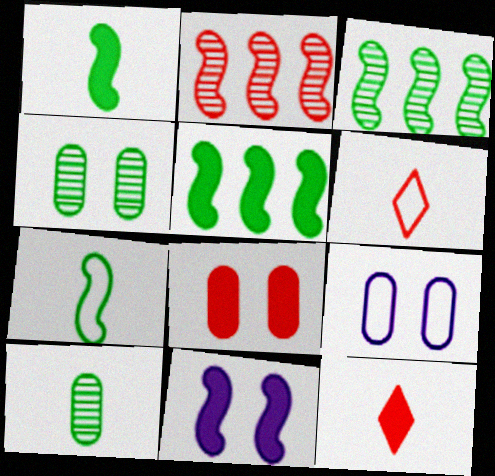[[2, 6, 8], 
[2, 7, 11], 
[3, 9, 12], 
[4, 8, 9]]